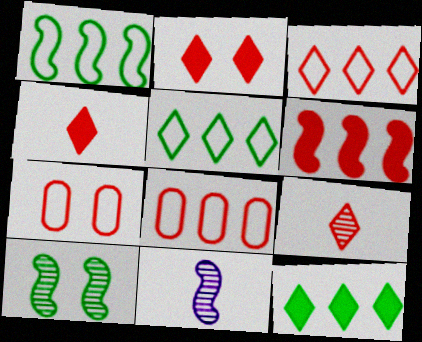[[2, 3, 9], 
[6, 7, 9], 
[7, 11, 12]]